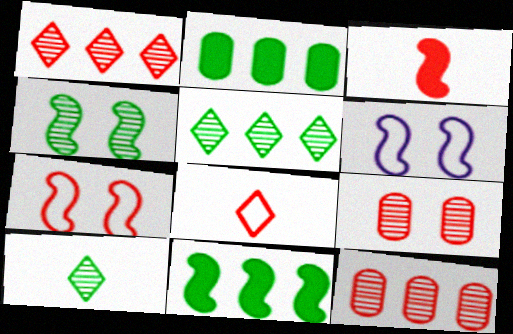[]